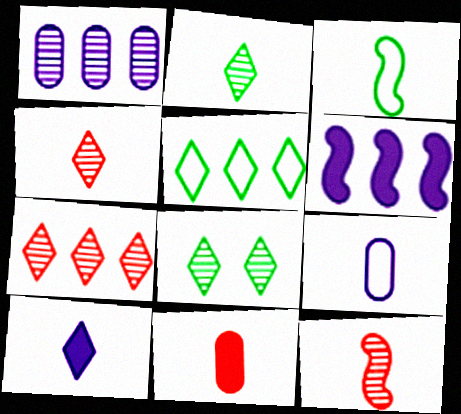[[1, 8, 12]]